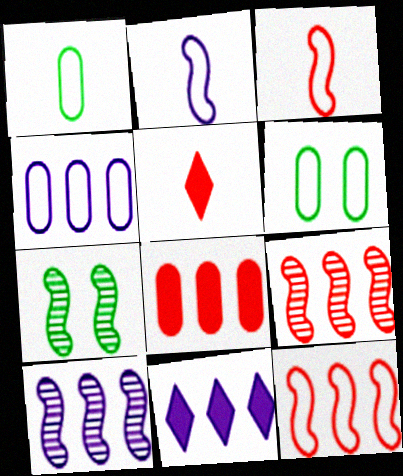[[4, 5, 7], 
[4, 10, 11], 
[5, 6, 10]]